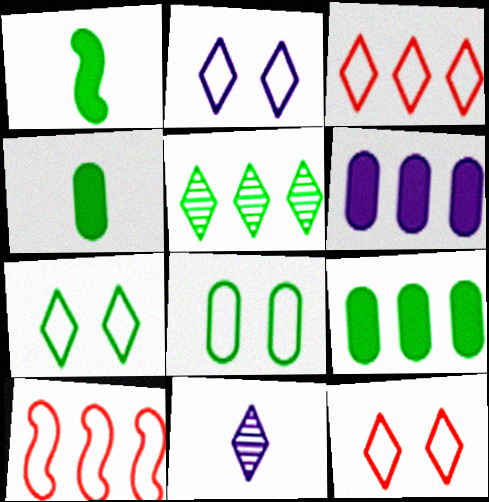[[1, 5, 8], 
[2, 7, 12], 
[5, 6, 10]]